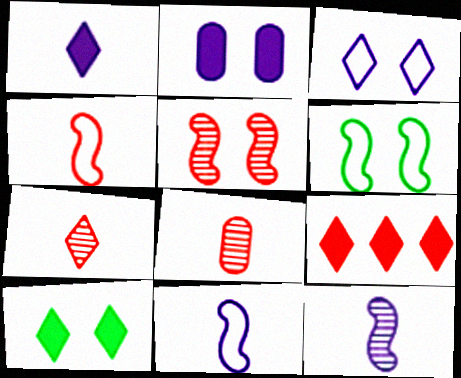[[1, 9, 10]]